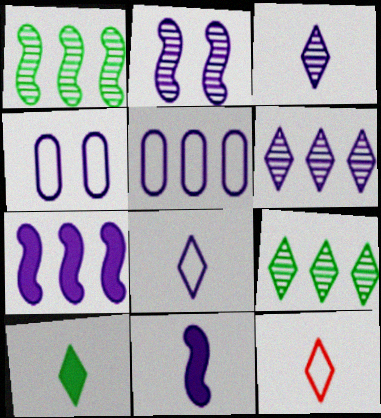[[3, 4, 7], 
[3, 10, 12], 
[4, 6, 11], 
[5, 6, 7]]